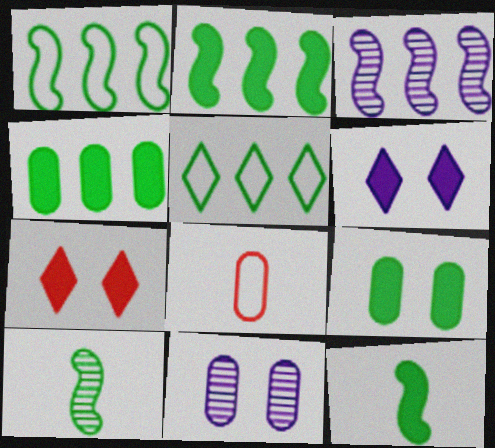[[4, 8, 11], 
[5, 9, 10]]